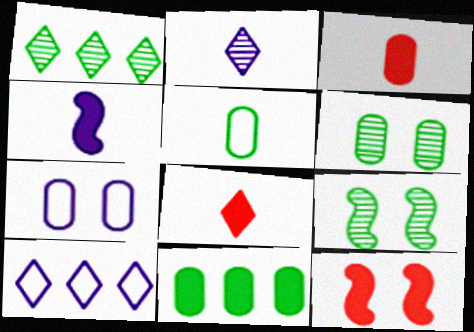[[3, 9, 10], 
[5, 6, 11]]